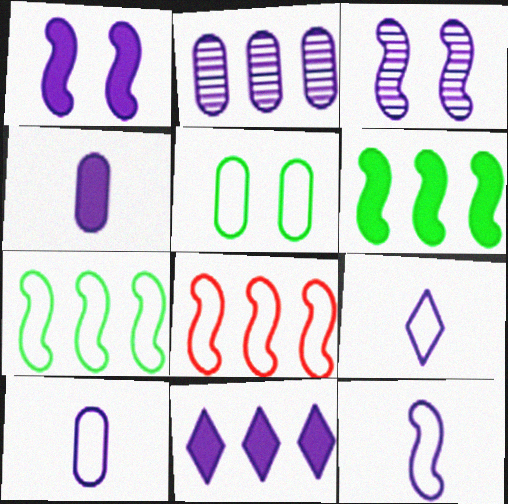[[1, 2, 9], 
[1, 4, 11], 
[3, 10, 11], 
[5, 8, 9], 
[9, 10, 12]]